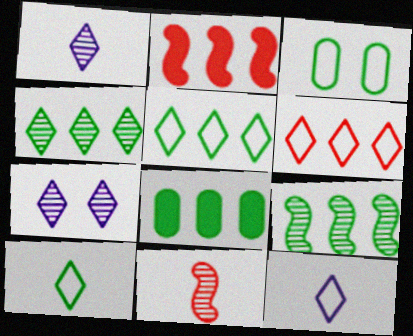[[1, 2, 3], 
[5, 8, 9]]